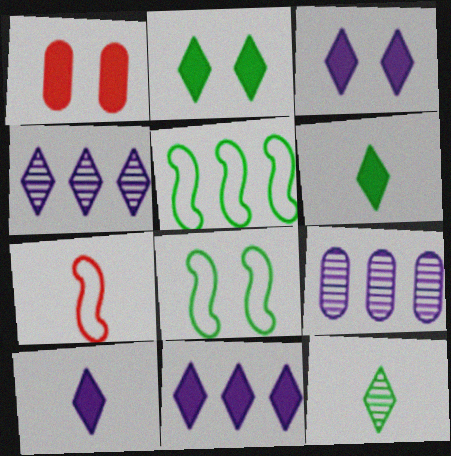[[2, 7, 9], 
[3, 10, 11]]